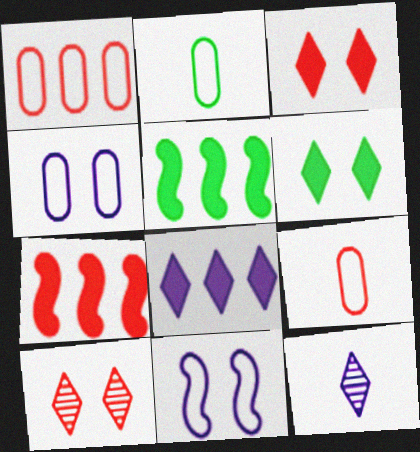[[1, 2, 4], 
[7, 9, 10]]